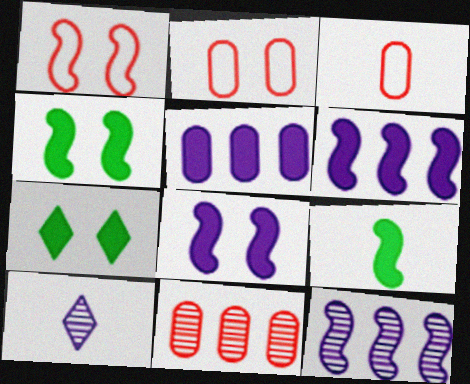[[1, 9, 12], 
[3, 7, 12], 
[3, 9, 10]]